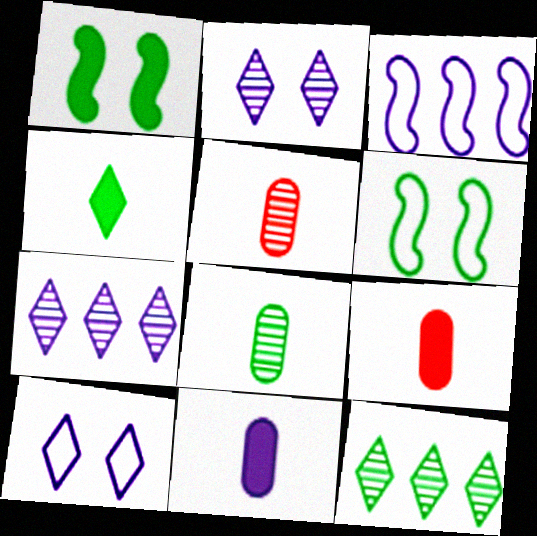[[2, 3, 11], 
[6, 7, 9]]